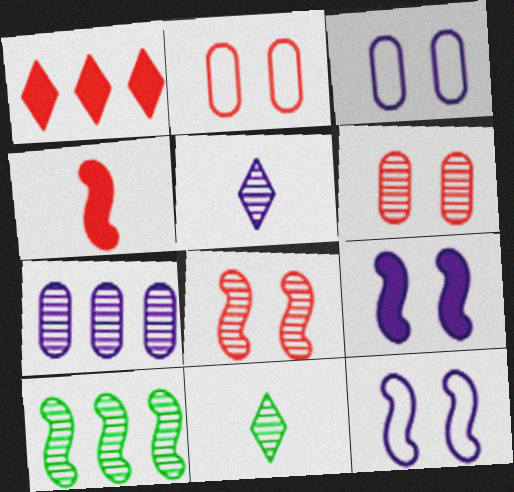[[4, 10, 12], 
[5, 6, 10], 
[7, 8, 11]]